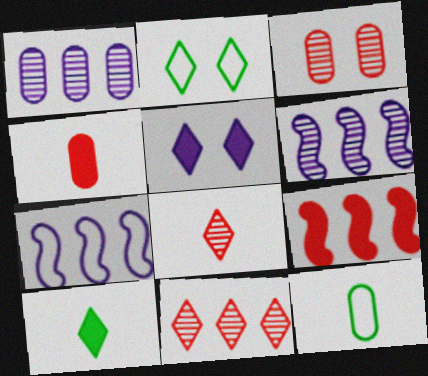[[2, 4, 6], 
[3, 7, 10]]